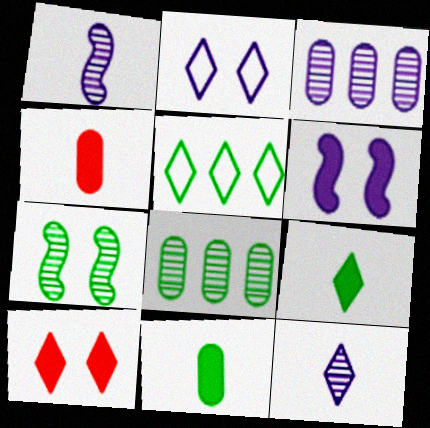[[5, 7, 11], 
[5, 10, 12]]